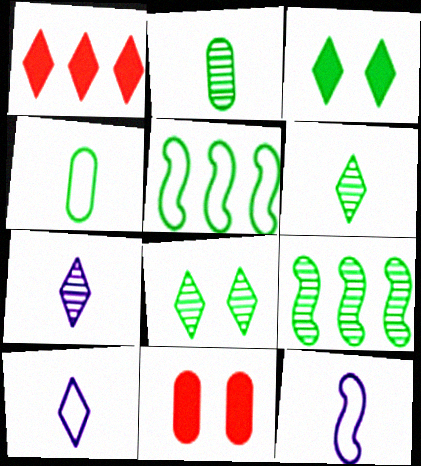[[1, 8, 10], 
[2, 3, 5], 
[2, 8, 9], 
[3, 4, 9], 
[5, 7, 11], 
[9, 10, 11]]